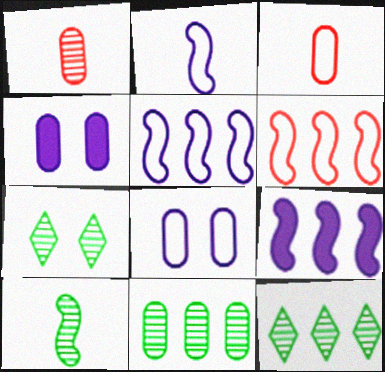[[3, 4, 11], 
[3, 7, 9], 
[7, 10, 11]]